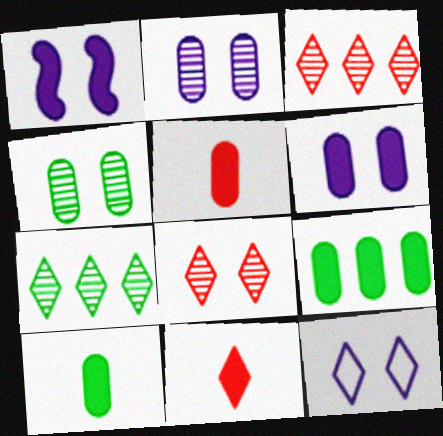[[1, 2, 12], 
[1, 9, 11], 
[5, 6, 9], 
[7, 11, 12]]